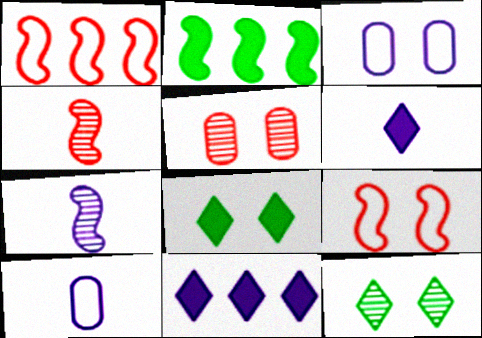[[2, 7, 9], 
[3, 7, 11], 
[6, 7, 10]]